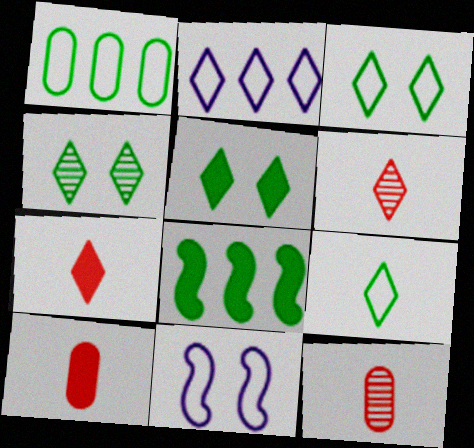[[2, 4, 7], 
[2, 5, 6], 
[3, 4, 5]]